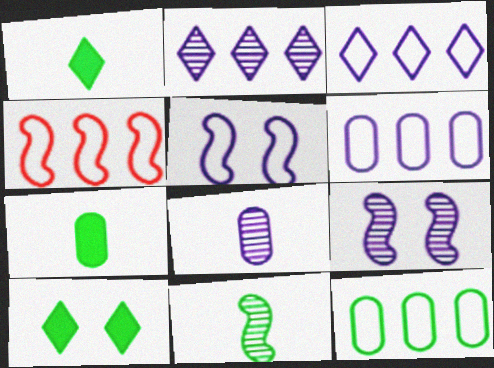[[2, 8, 9], 
[3, 4, 12], 
[4, 8, 10], 
[10, 11, 12]]